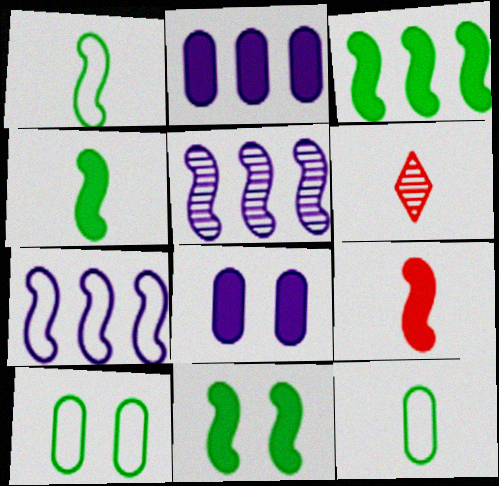[[3, 4, 11]]